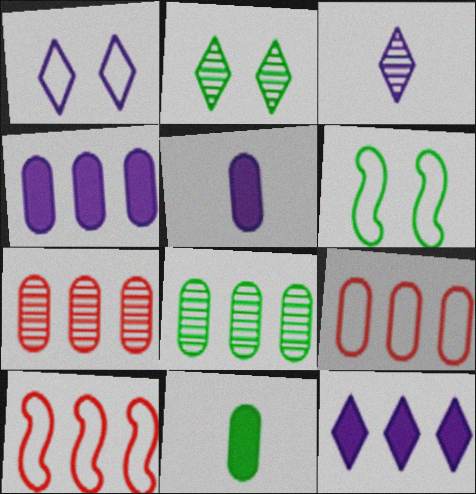[[1, 3, 12], 
[2, 5, 10], 
[4, 8, 9], 
[8, 10, 12]]